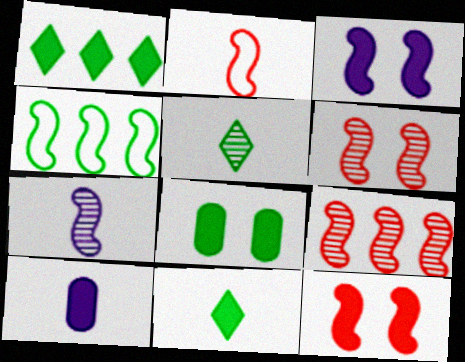[[1, 10, 12], 
[2, 5, 10], 
[2, 9, 12], 
[4, 5, 8], 
[4, 7, 12]]